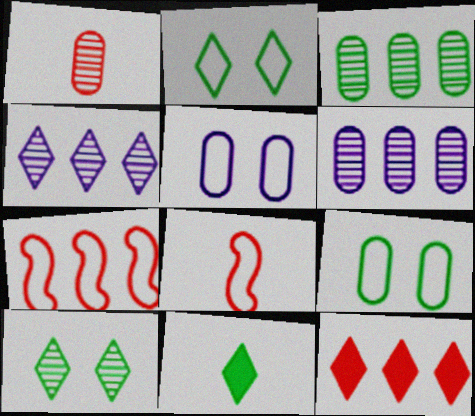[]